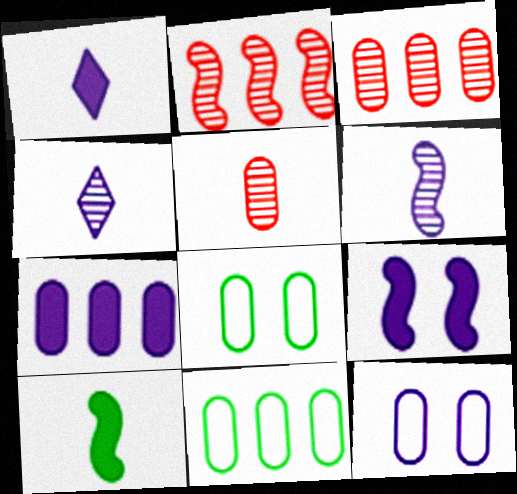[[1, 2, 8], 
[1, 7, 9], 
[3, 7, 11], 
[5, 7, 8]]